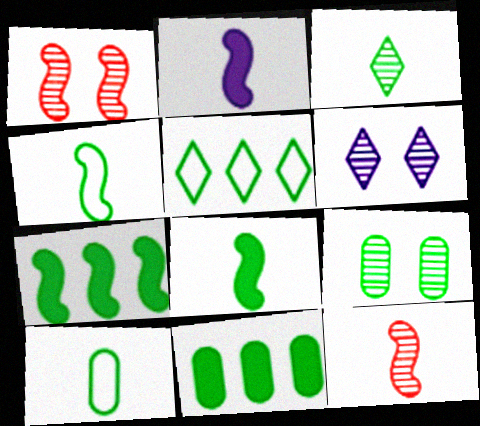[[1, 6, 9], 
[2, 4, 12], 
[3, 8, 10], 
[5, 8, 9], 
[9, 10, 11]]